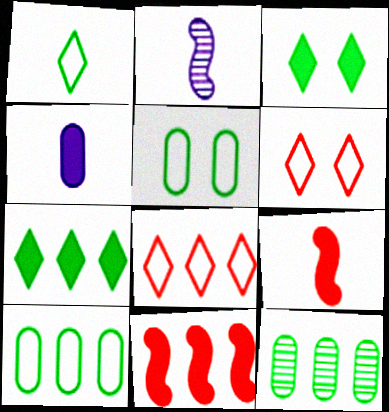[[3, 4, 11]]